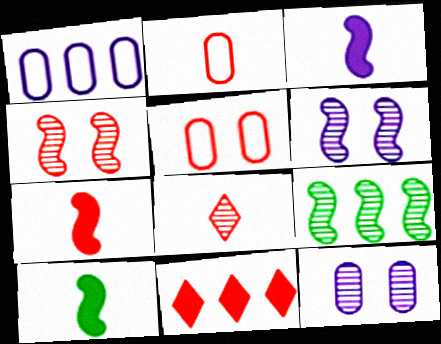[[1, 9, 11], 
[2, 4, 11], 
[2, 7, 8], 
[3, 7, 10], 
[8, 9, 12]]